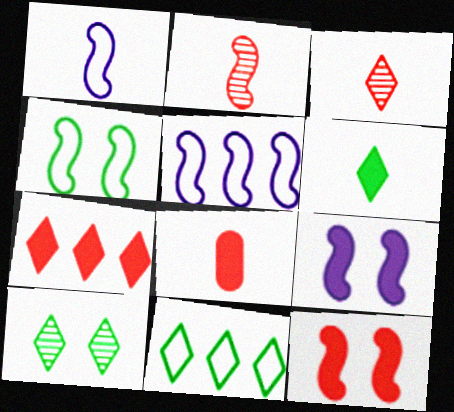[[5, 8, 10], 
[6, 10, 11], 
[7, 8, 12]]